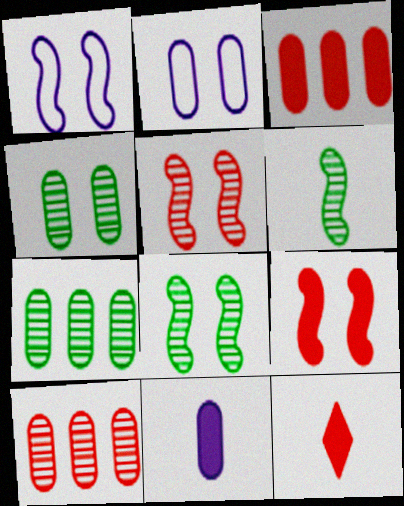[[1, 7, 12], 
[1, 8, 9], 
[3, 9, 12]]